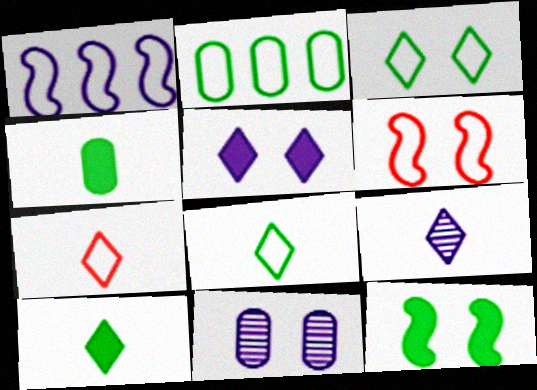[[7, 9, 10]]